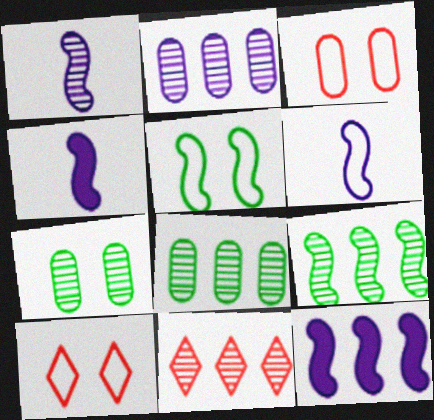[[1, 4, 6], 
[1, 7, 11], 
[2, 9, 11], 
[4, 8, 10]]